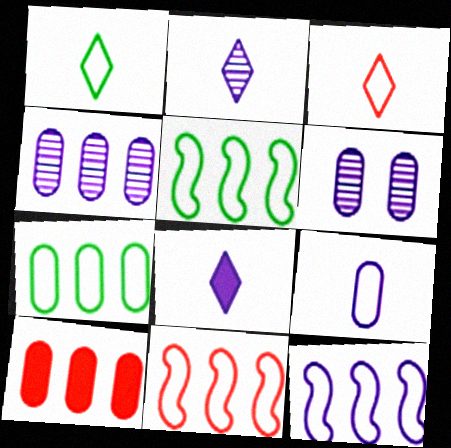[[4, 7, 10], 
[5, 11, 12], 
[6, 8, 12]]